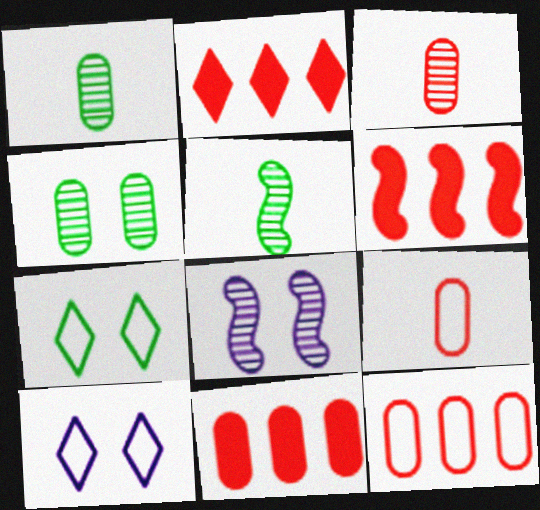[[1, 6, 10], 
[2, 6, 11], 
[5, 10, 11]]